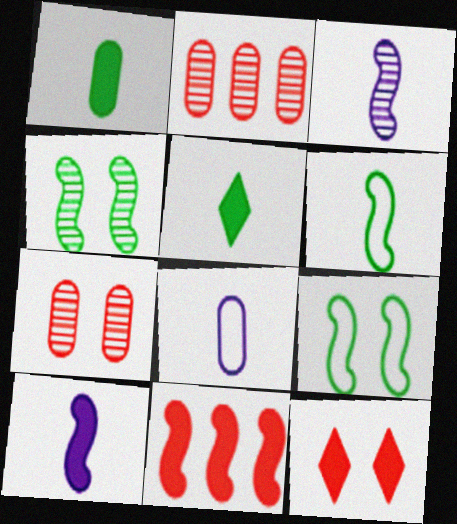[[3, 9, 11]]